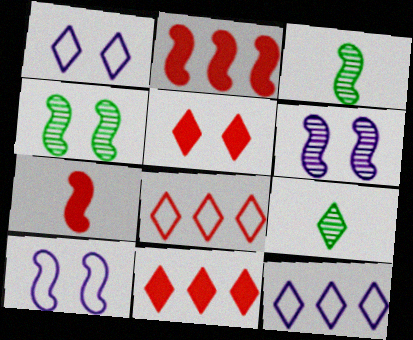[[1, 9, 11], 
[2, 3, 10], 
[5, 9, 12]]